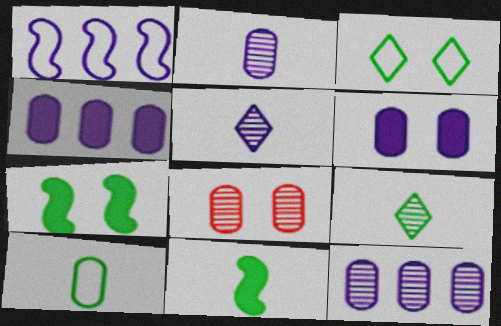[[1, 5, 6], 
[4, 8, 10], 
[9, 10, 11]]